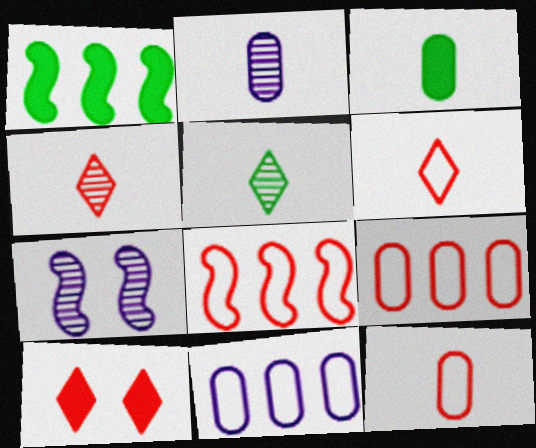[[2, 3, 12]]